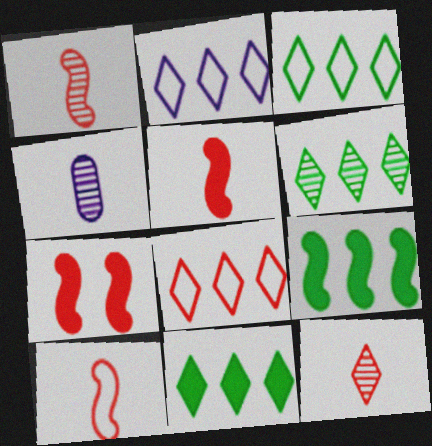[[1, 5, 10], 
[2, 3, 8], 
[3, 4, 7], 
[3, 6, 11]]